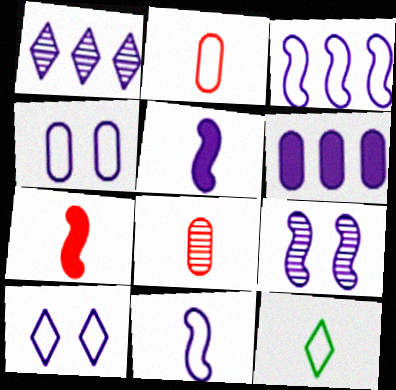[[1, 3, 6], 
[1, 4, 5], 
[2, 11, 12], 
[3, 5, 9], 
[5, 8, 12]]